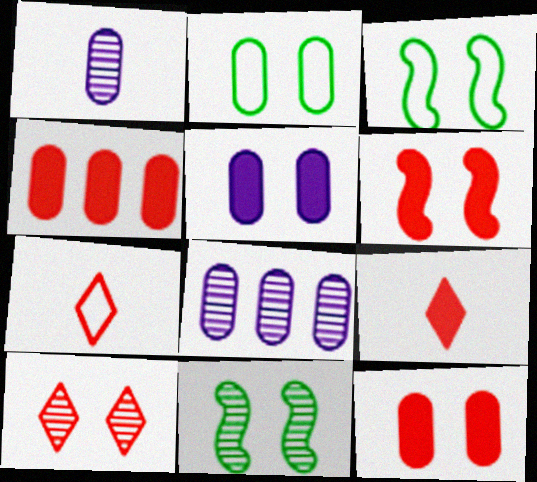[[1, 2, 4], 
[3, 5, 10], 
[3, 8, 9], 
[4, 6, 9]]